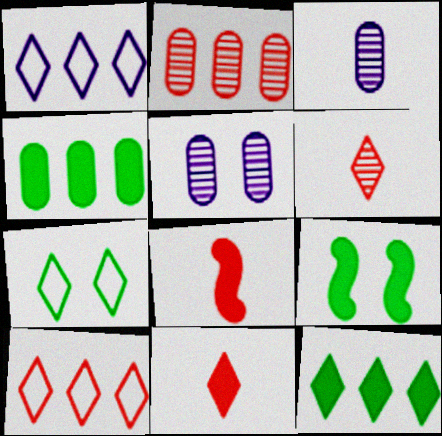[[3, 9, 10]]